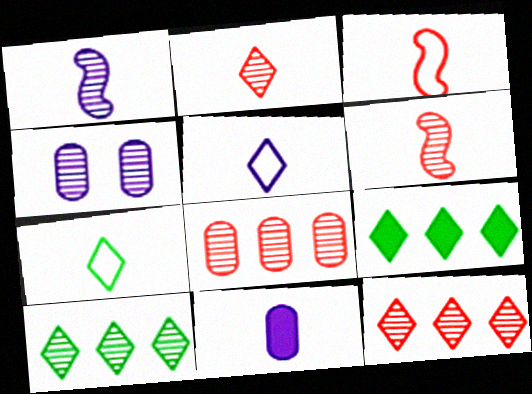[[1, 5, 11], 
[3, 4, 9], 
[4, 6, 10], 
[6, 7, 11]]